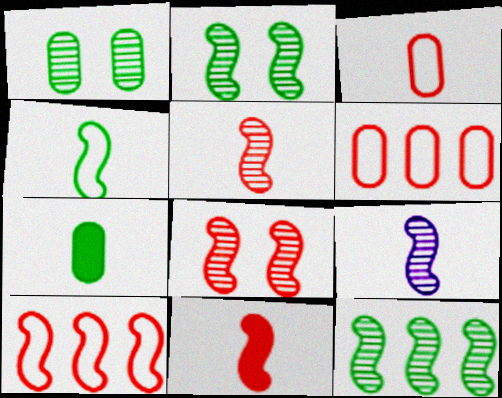[[4, 9, 11], 
[8, 9, 12], 
[8, 10, 11]]